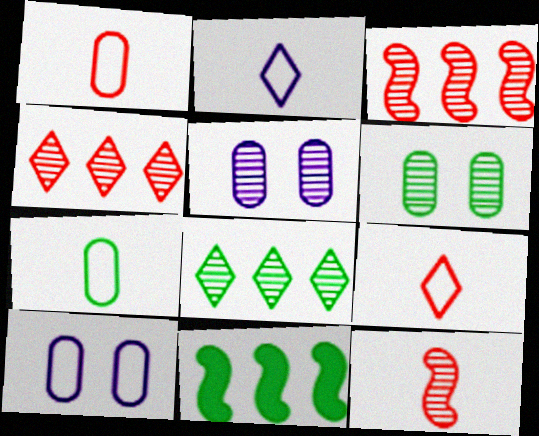[[5, 8, 12], 
[5, 9, 11]]